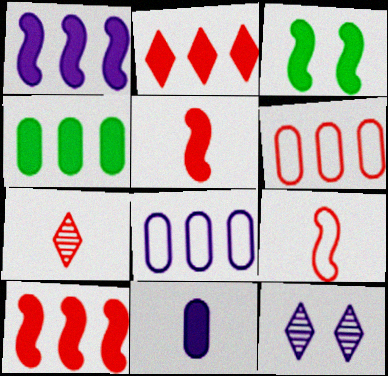[[1, 2, 4], 
[1, 3, 5], 
[2, 3, 11], 
[3, 7, 8], 
[4, 9, 12]]